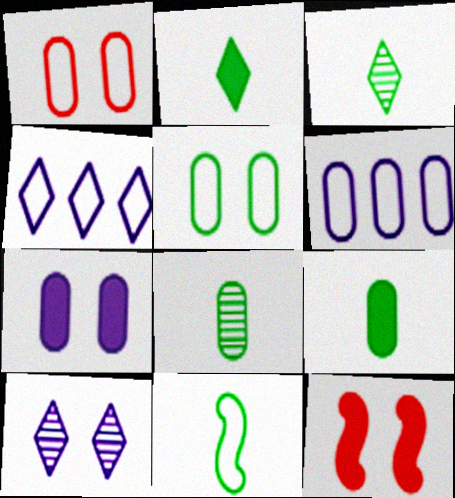[[1, 4, 11], 
[2, 8, 11], 
[3, 6, 12], 
[3, 9, 11], 
[4, 8, 12], 
[5, 10, 12]]